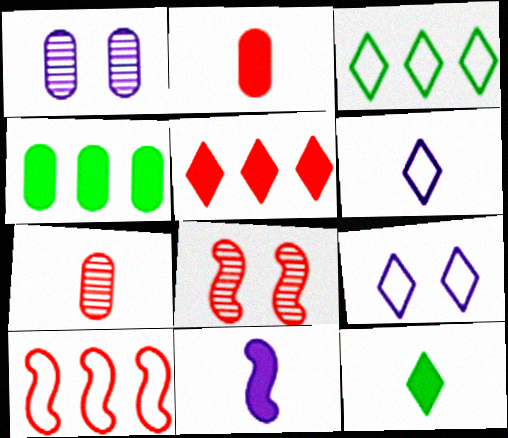[[1, 10, 12], 
[2, 11, 12], 
[4, 6, 8]]